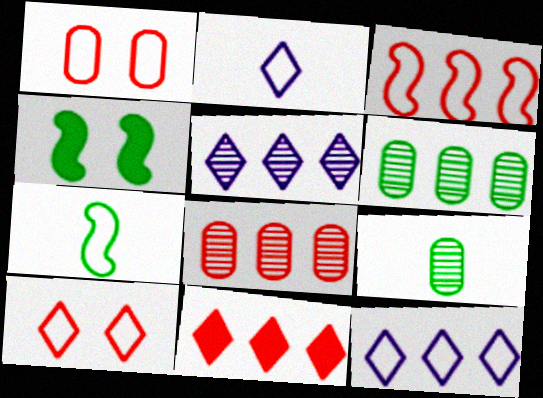[[1, 7, 12], 
[2, 4, 8], 
[3, 8, 11]]